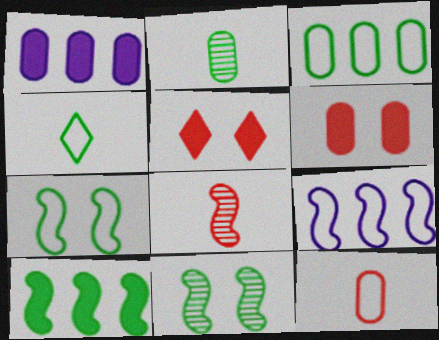[[2, 5, 9], 
[3, 4, 7]]